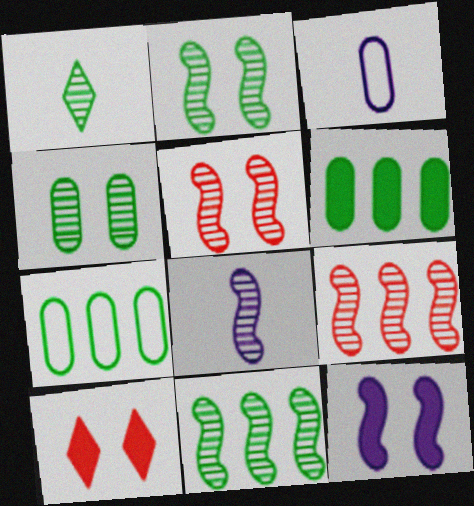[[1, 4, 11], 
[2, 8, 9], 
[3, 10, 11], 
[5, 8, 11], 
[7, 8, 10]]